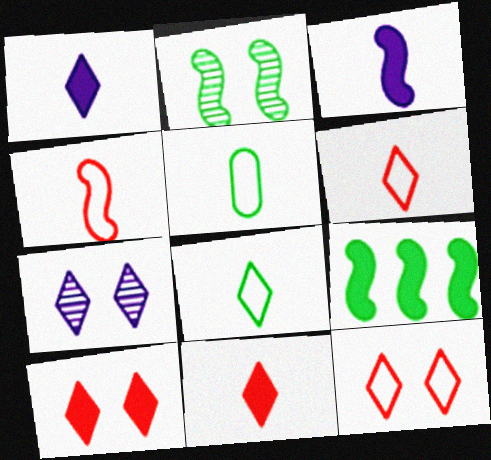[]